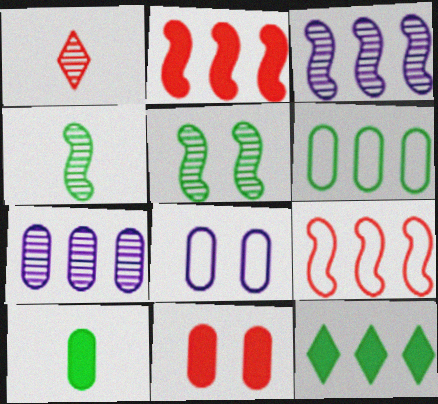[[1, 5, 7], 
[1, 9, 11], 
[7, 9, 12]]